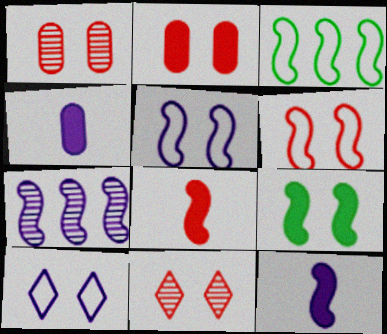[[1, 9, 10], 
[2, 6, 11], 
[3, 4, 11], 
[4, 7, 10], 
[5, 7, 12]]